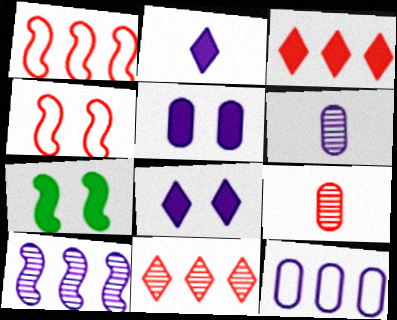[[3, 4, 9], 
[5, 6, 12]]